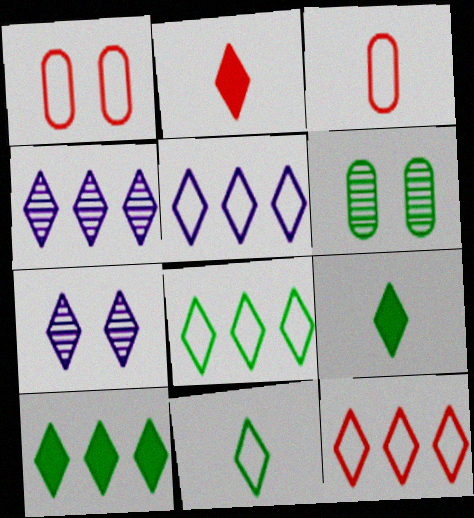[[2, 7, 8], 
[4, 10, 12], 
[5, 8, 12], 
[7, 9, 12]]